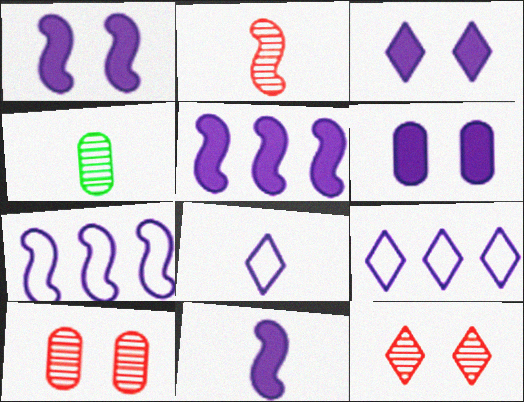[[1, 3, 6], 
[1, 5, 11]]